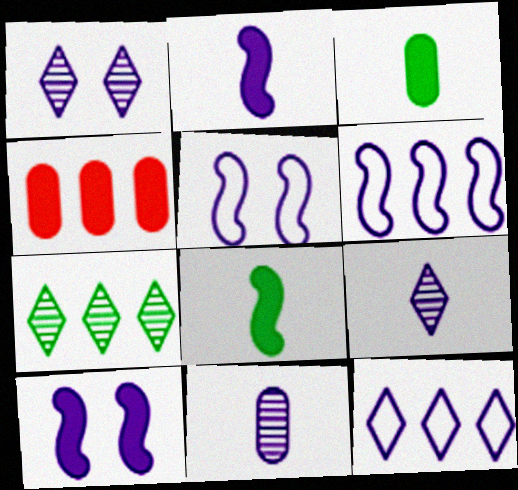[[4, 6, 7], 
[10, 11, 12]]